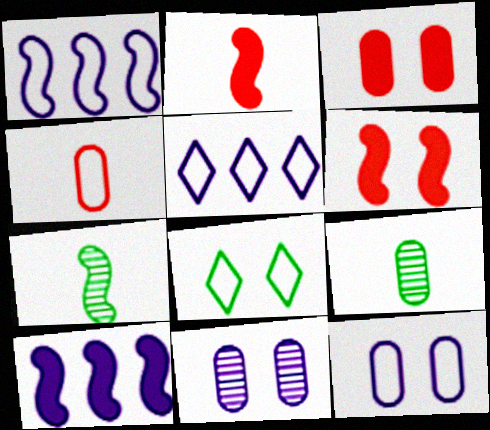[[1, 4, 8], 
[1, 6, 7], 
[3, 5, 7], 
[5, 6, 9], 
[6, 8, 11]]